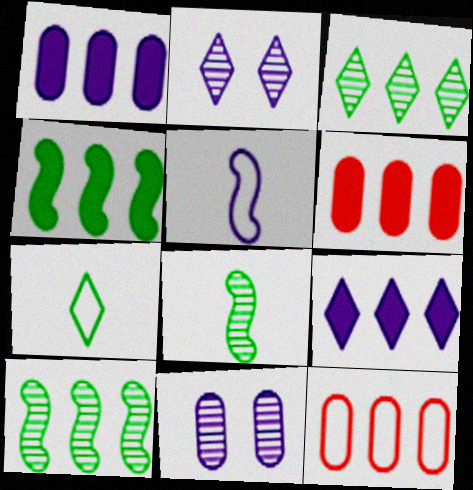[[1, 2, 5], 
[4, 6, 9], 
[5, 9, 11], 
[9, 10, 12]]